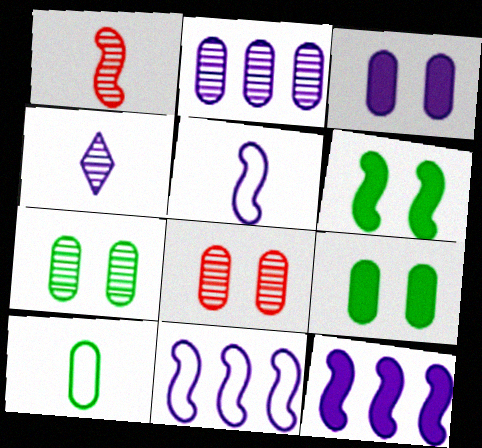[[1, 6, 11], 
[3, 4, 11]]